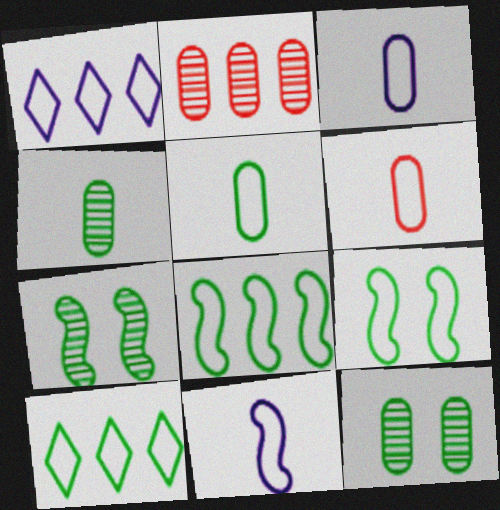[[1, 6, 9], 
[3, 5, 6], 
[5, 9, 10]]